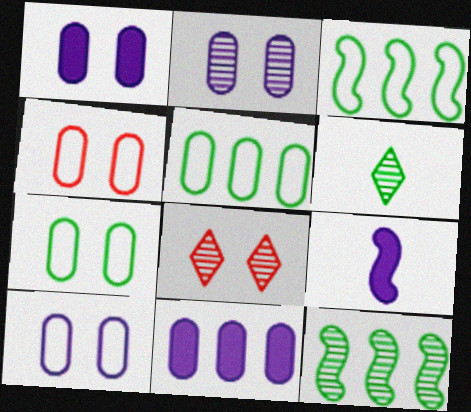[[1, 2, 10], 
[4, 7, 10], 
[5, 8, 9]]